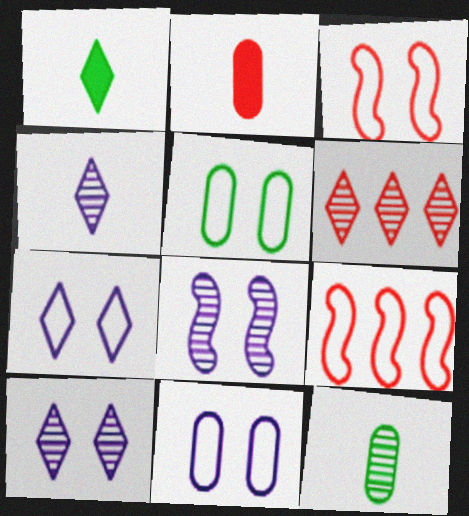[[1, 6, 7], 
[2, 3, 6], 
[3, 5, 7], 
[6, 8, 12]]